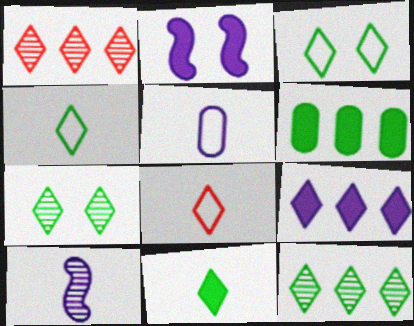[[3, 11, 12], 
[7, 8, 9]]